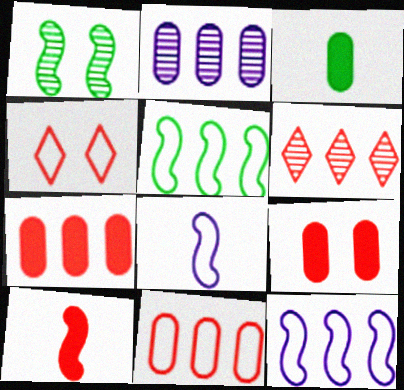[[1, 10, 12]]